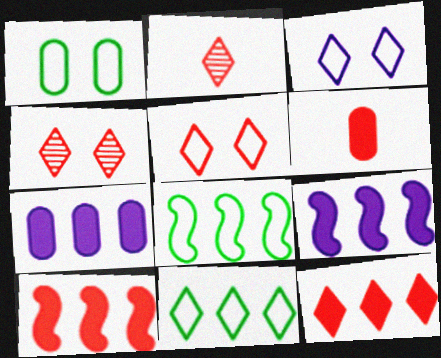[[1, 2, 9], 
[2, 5, 12]]